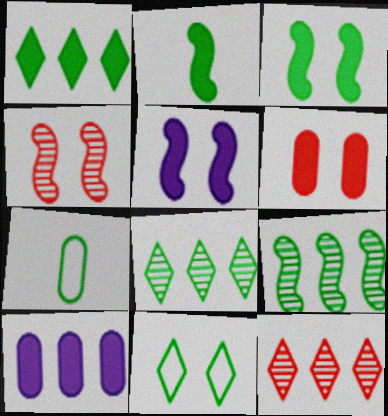[[3, 7, 8], 
[5, 7, 12]]